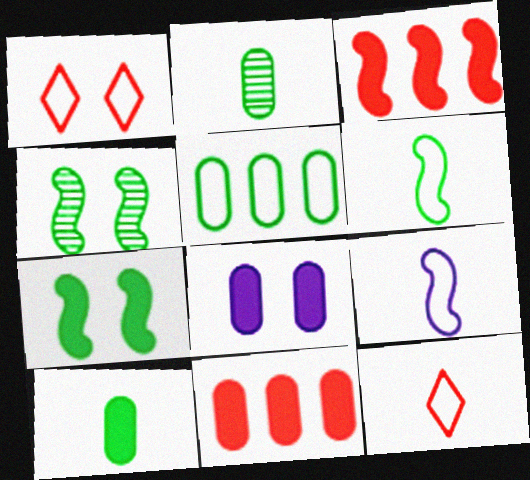[[1, 4, 8], 
[1, 5, 9], 
[3, 4, 9], 
[8, 10, 11]]